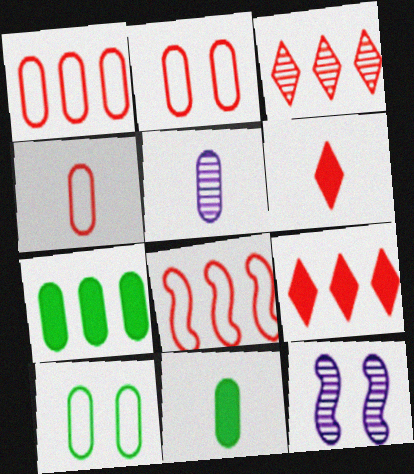[[1, 2, 4], 
[2, 5, 7], 
[4, 5, 11]]